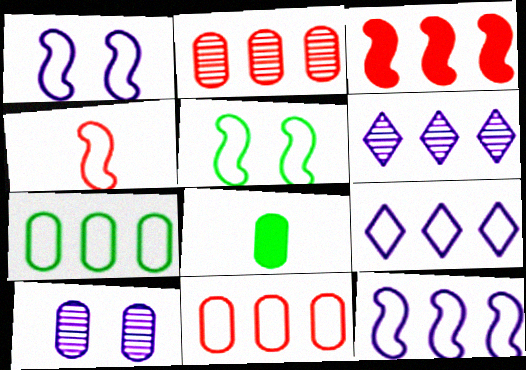[[3, 6, 7], 
[4, 5, 12], 
[8, 10, 11]]